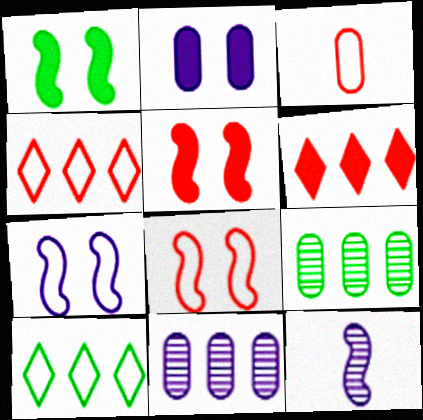[[2, 3, 9], 
[3, 4, 8], 
[3, 7, 10]]